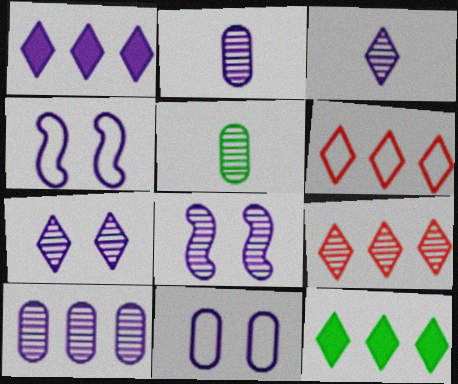[[1, 2, 4], 
[3, 8, 10], 
[5, 8, 9]]